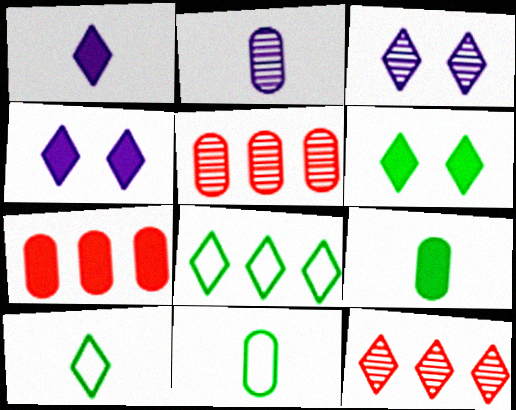[[4, 10, 12]]